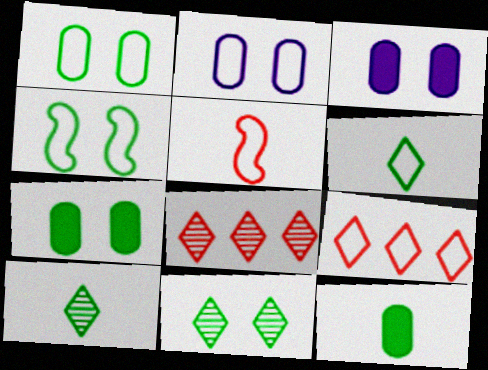[[4, 7, 11]]